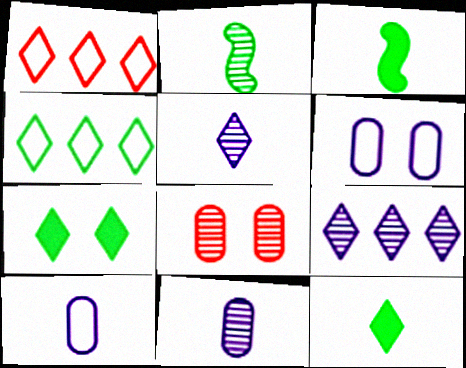[[1, 5, 7], 
[2, 8, 9]]